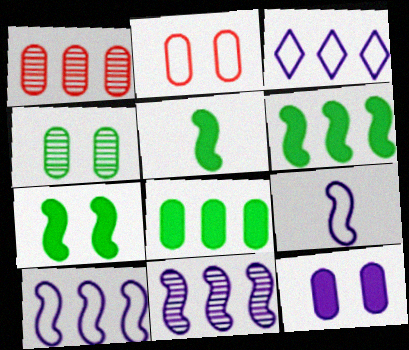[[1, 3, 6], 
[2, 4, 12], 
[5, 6, 7]]